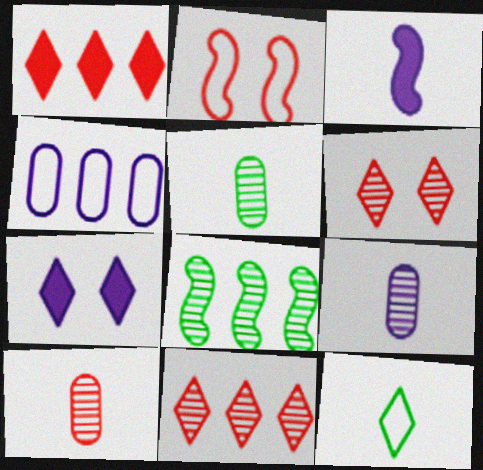[[1, 2, 10], 
[1, 4, 8], 
[2, 3, 8], 
[2, 4, 12], 
[3, 10, 12], 
[5, 9, 10], 
[6, 8, 9], 
[7, 11, 12]]